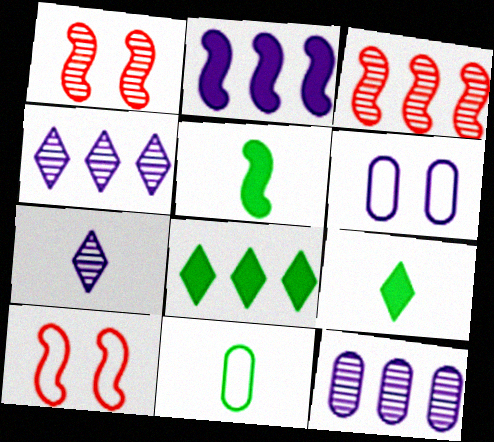[[2, 6, 7], 
[3, 6, 9], 
[9, 10, 12]]